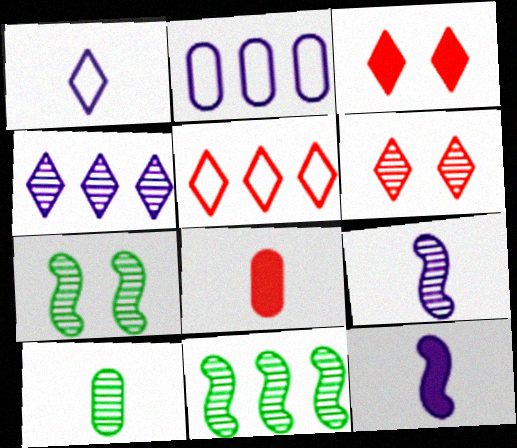[]